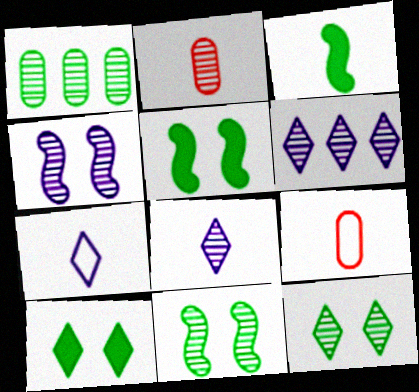[[2, 3, 7], 
[2, 6, 11], 
[3, 8, 9], 
[5, 6, 9]]